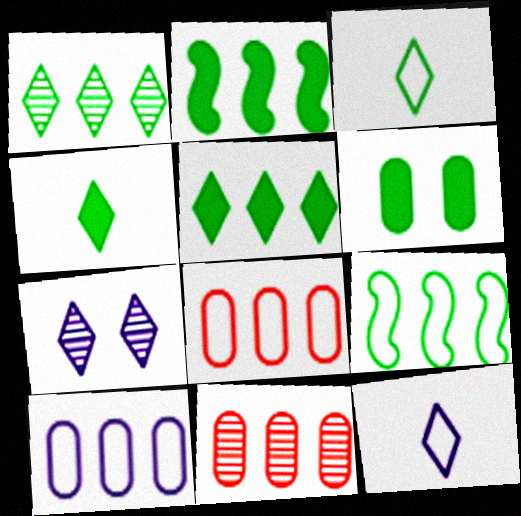[[2, 4, 6]]